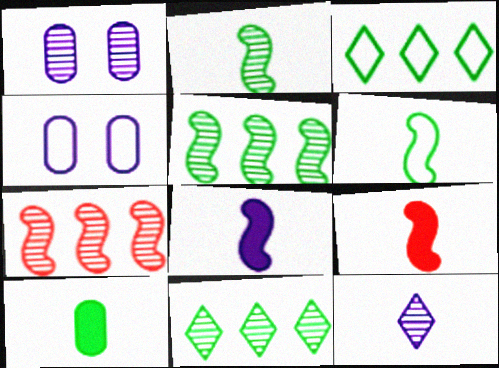[[1, 3, 9], 
[4, 9, 11]]